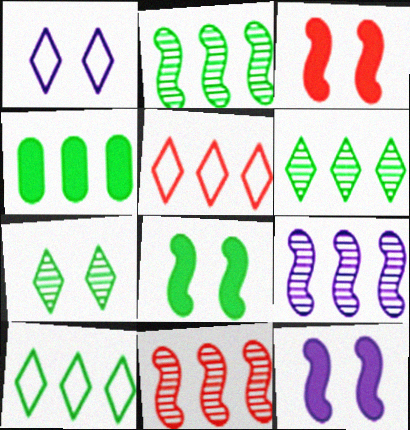[[2, 4, 10], 
[2, 9, 11], 
[3, 8, 12], 
[4, 5, 9]]